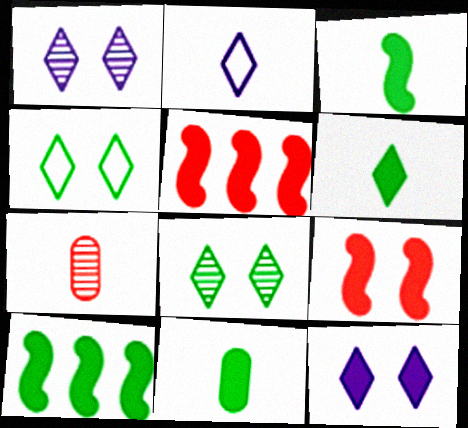[[2, 3, 7], 
[3, 6, 11], 
[5, 11, 12]]